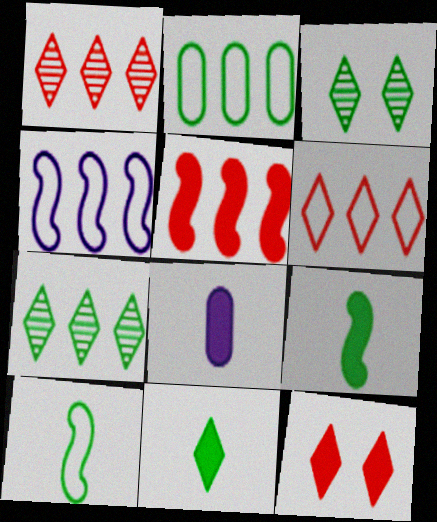[[2, 3, 9], 
[2, 4, 6]]